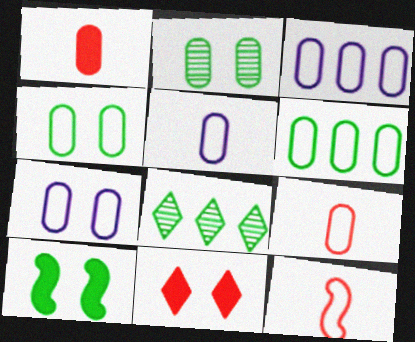[[1, 2, 3], 
[3, 4, 9], 
[3, 5, 7], 
[6, 7, 9]]